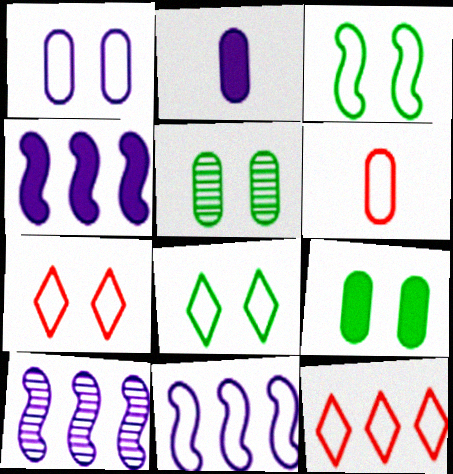[[1, 3, 7], 
[4, 10, 11], 
[6, 8, 11]]